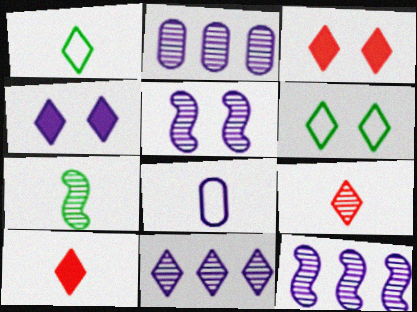[[1, 3, 11], 
[2, 11, 12], 
[4, 8, 12], 
[6, 10, 11], 
[7, 8, 10]]